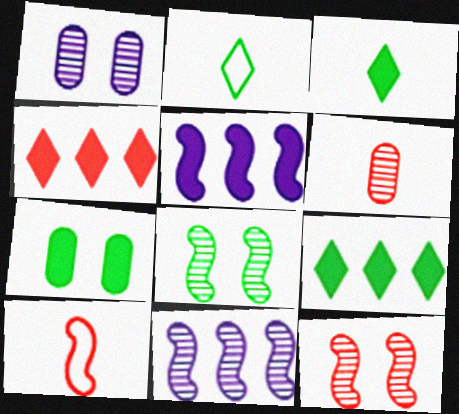[[1, 9, 10], 
[5, 8, 10]]